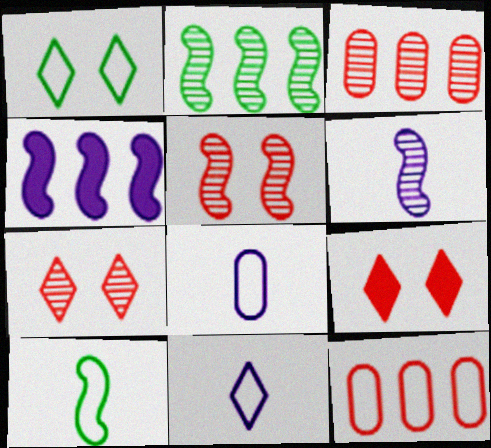[[2, 5, 6], 
[2, 8, 9], 
[4, 5, 10]]